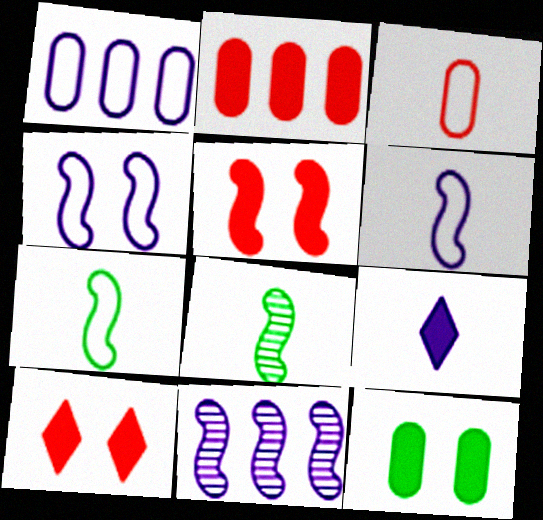[[1, 8, 10], 
[3, 8, 9], 
[5, 7, 11]]